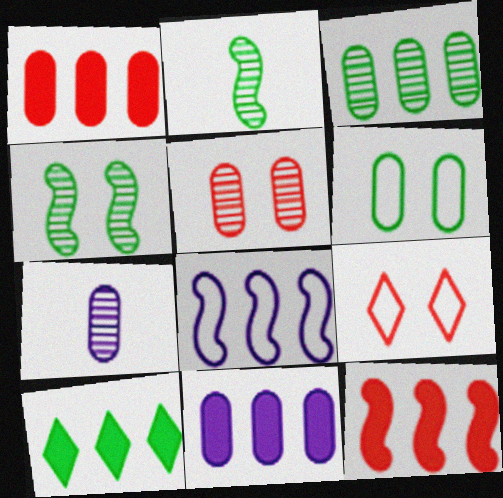[[1, 6, 7], 
[2, 6, 10], 
[2, 9, 11], 
[3, 5, 7], 
[10, 11, 12]]